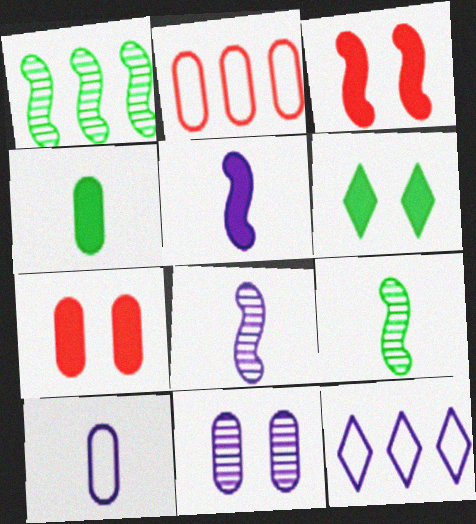[[2, 4, 11], 
[2, 6, 8], 
[5, 11, 12], 
[7, 9, 12]]